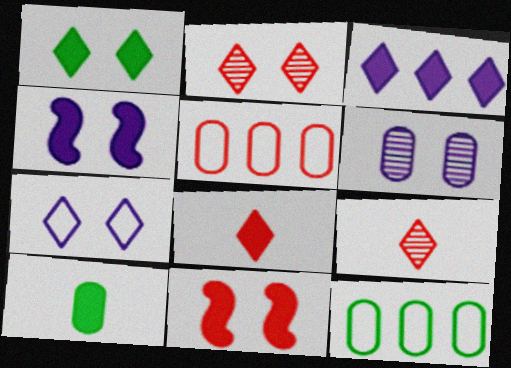[[1, 2, 7], 
[1, 3, 8], 
[3, 10, 11], 
[4, 6, 7], 
[4, 9, 12], 
[5, 6, 10], 
[5, 9, 11]]